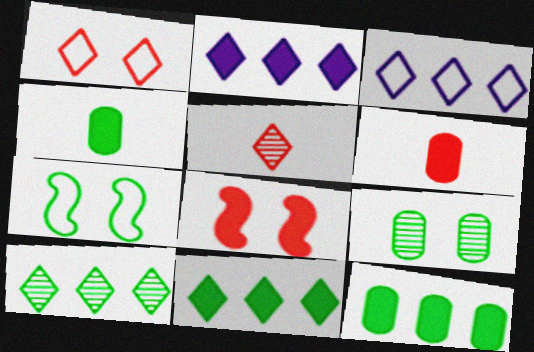[[2, 4, 8], 
[4, 7, 10]]